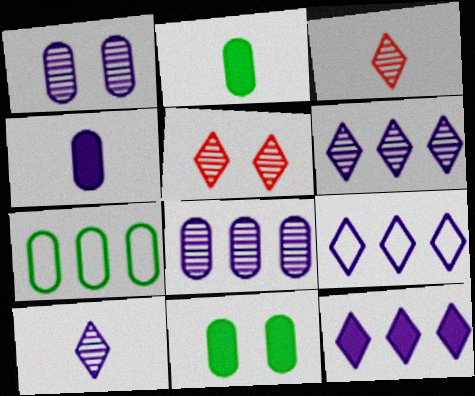[[6, 9, 12]]